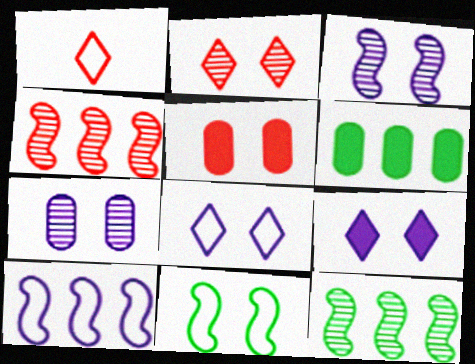[[1, 3, 6], 
[1, 4, 5]]